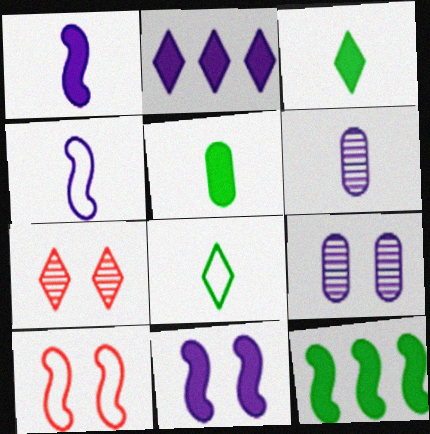[[2, 4, 9], 
[2, 7, 8]]